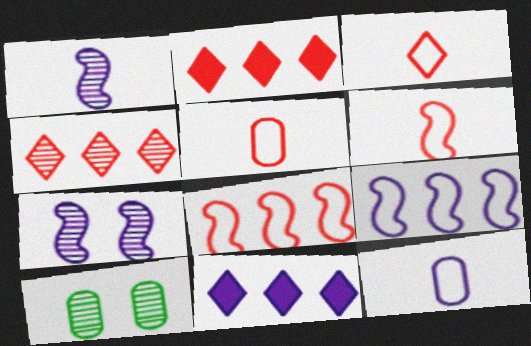[[1, 4, 10], 
[3, 5, 6], 
[6, 10, 11], 
[7, 11, 12]]